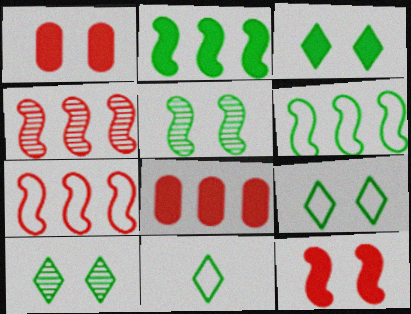[[3, 9, 10]]